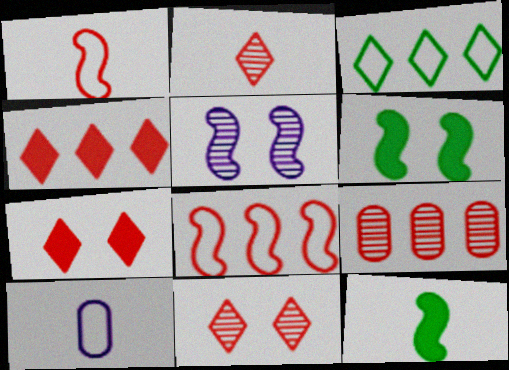[[1, 7, 9], 
[2, 10, 12], 
[4, 8, 9], 
[5, 8, 12]]